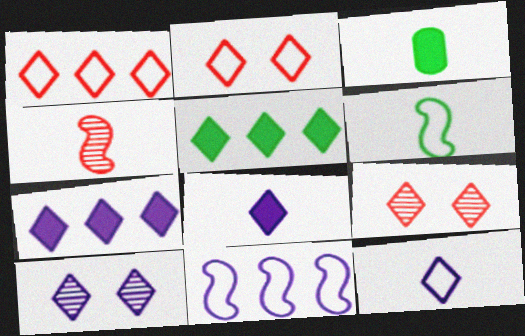[[3, 4, 12], 
[3, 9, 11], 
[5, 9, 12], 
[7, 10, 12]]